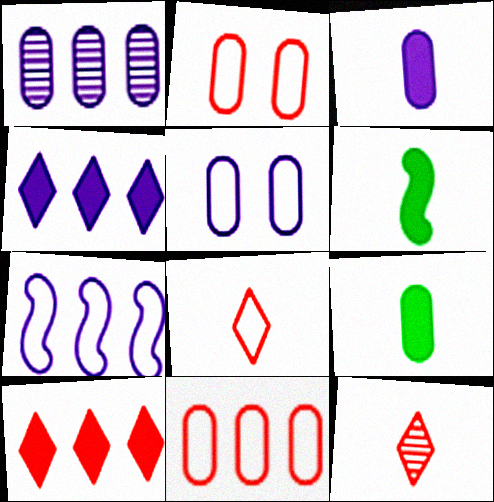[[1, 2, 9], 
[1, 3, 5], 
[1, 4, 7]]